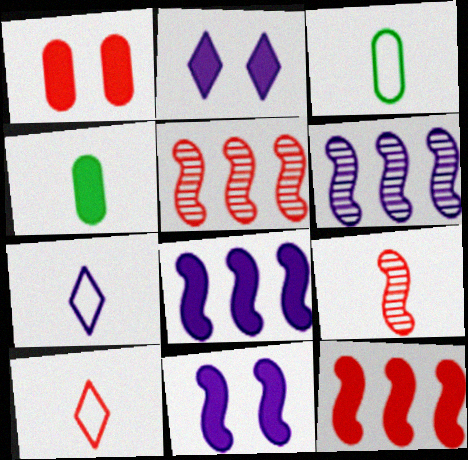[[1, 5, 10], 
[2, 3, 5], 
[2, 4, 12], 
[4, 7, 9]]